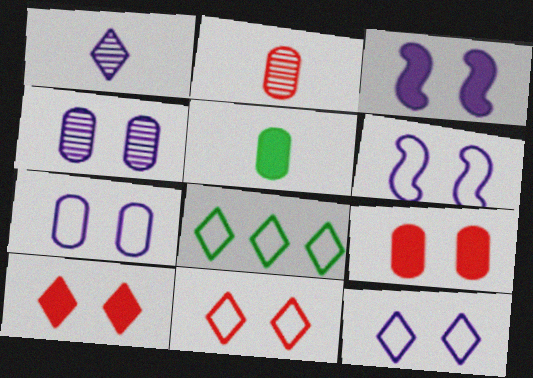[[1, 8, 10], 
[2, 3, 8], 
[3, 4, 12], 
[6, 7, 12]]